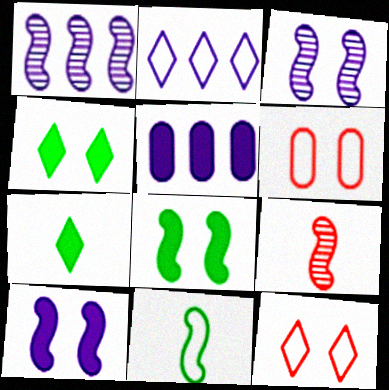[[1, 2, 5], 
[1, 6, 7], 
[2, 6, 11], 
[3, 4, 6]]